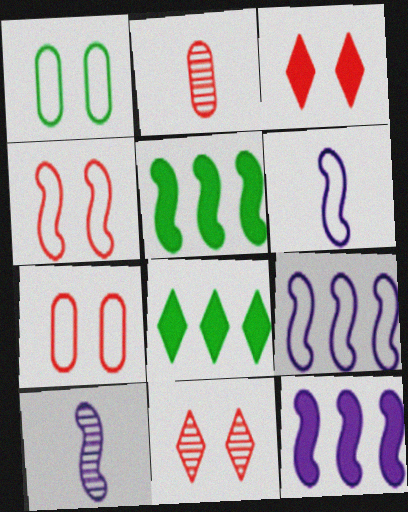[[4, 5, 10], 
[7, 8, 10]]